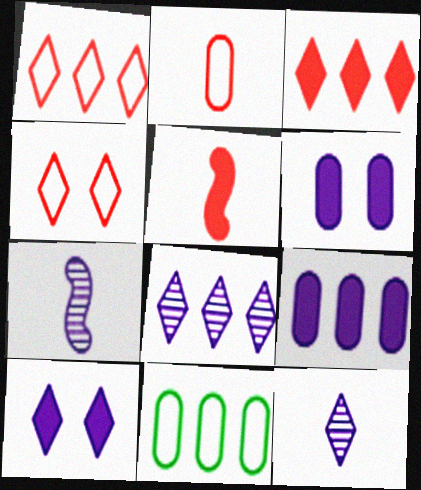[]